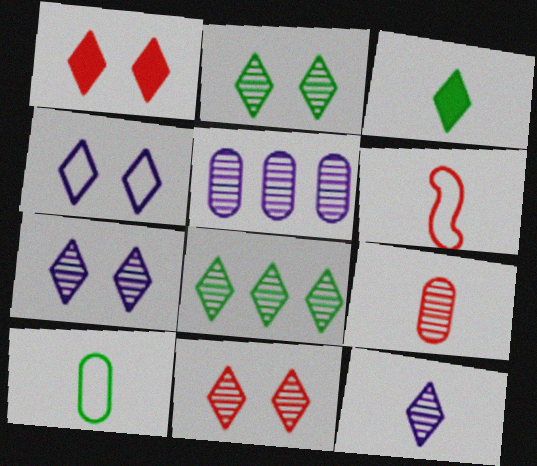[[1, 2, 4], 
[2, 7, 11], 
[8, 11, 12]]